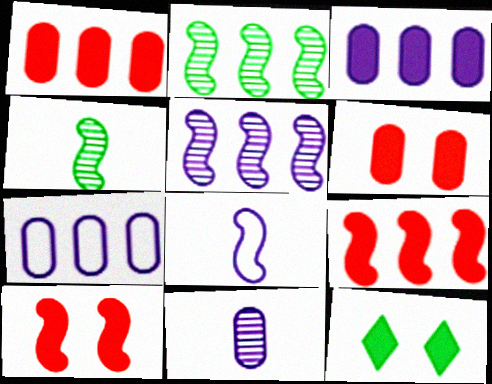[[2, 8, 10]]